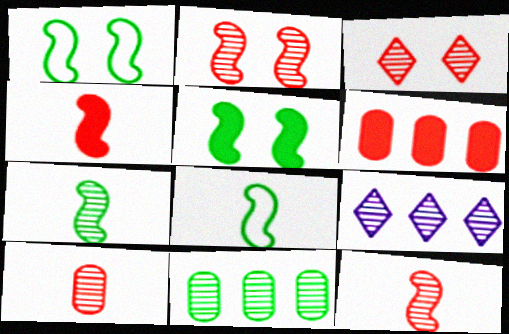[]